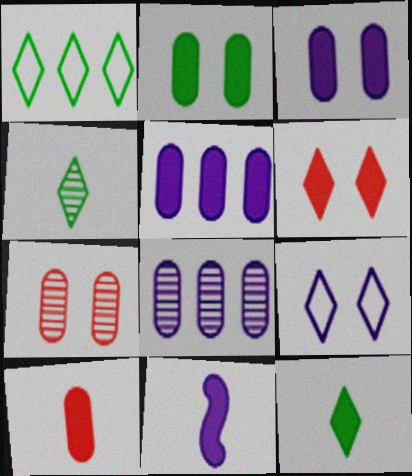[[1, 7, 11], 
[2, 5, 10], 
[8, 9, 11], 
[10, 11, 12]]